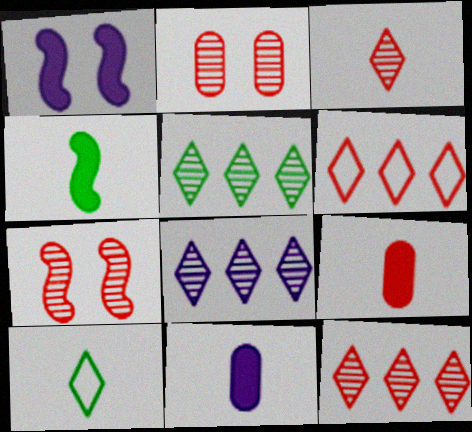[[5, 8, 12], 
[6, 7, 9]]